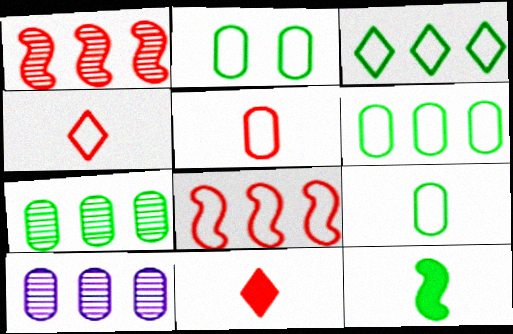[[2, 6, 9]]